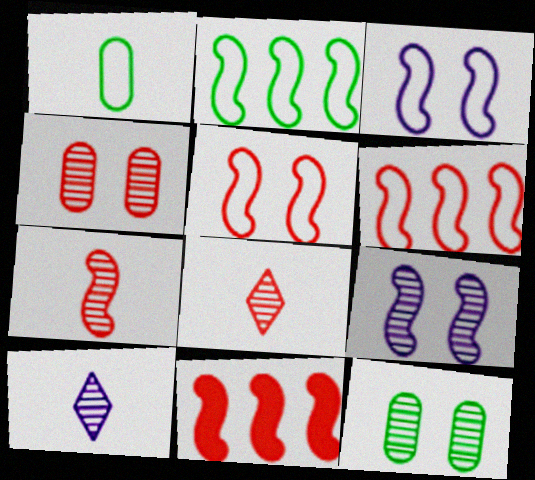[[5, 7, 11]]